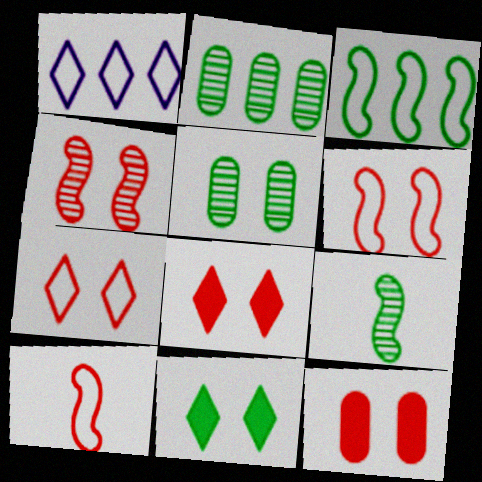[[1, 9, 12], 
[4, 7, 12]]